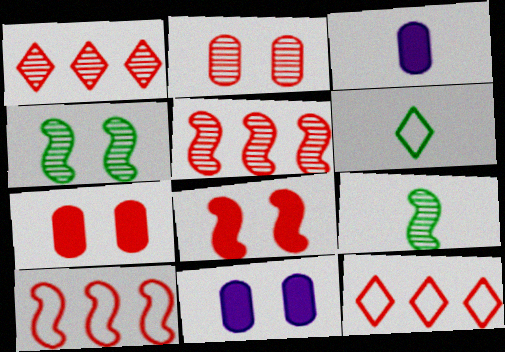[[3, 4, 12], 
[5, 6, 11], 
[9, 11, 12]]